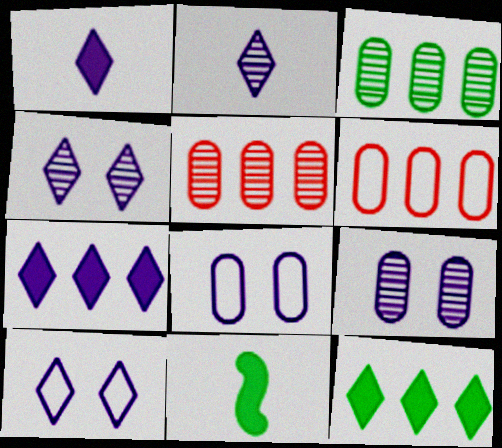[[2, 7, 10], 
[4, 6, 11], 
[5, 10, 11]]